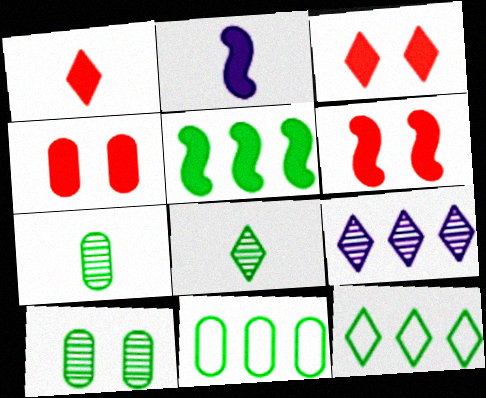[[2, 5, 6], 
[3, 4, 6]]